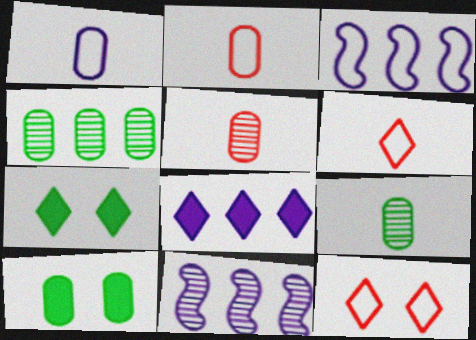[[2, 7, 11], 
[3, 5, 7], 
[6, 10, 11]]